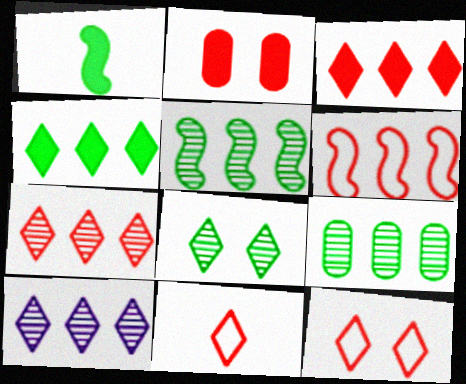[]